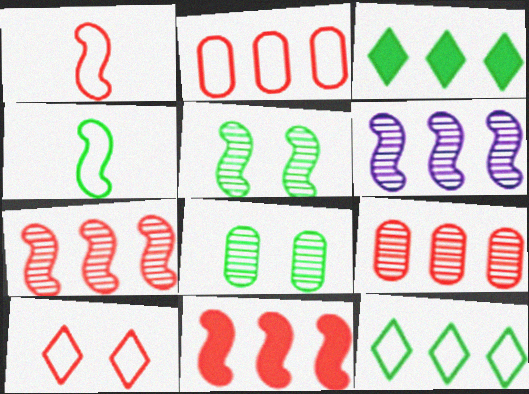[[1, 2, 10], 
[2, 3, 6], 
[3, 4, 8]]